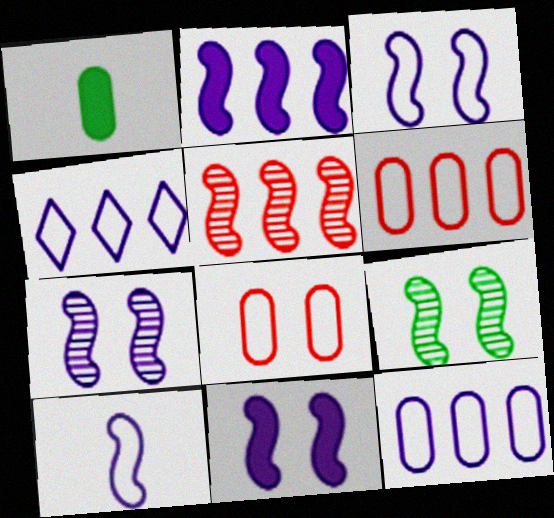[[2, 7, 10], 
[3, 7, 11]]